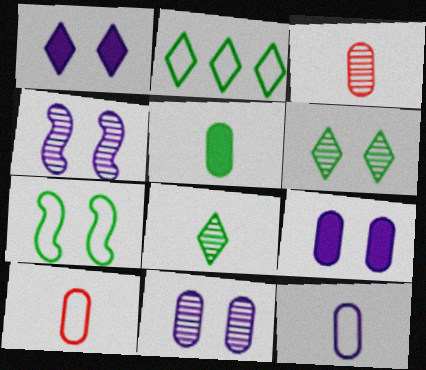[[3, 5, 12]]